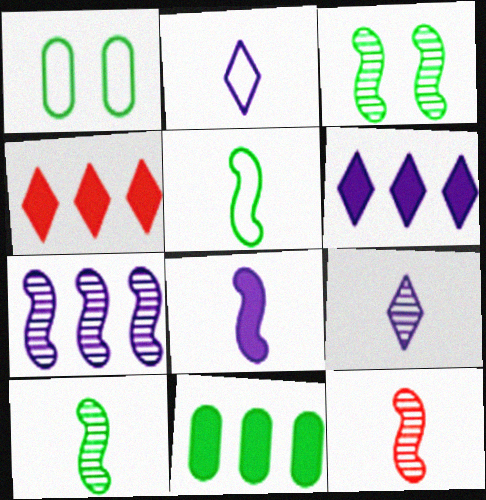[[1, 6, 12], 
[3, 7, 12], 
[5, 8, 12]]